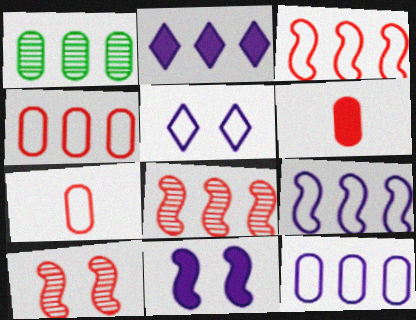[[1, 2, 3]]